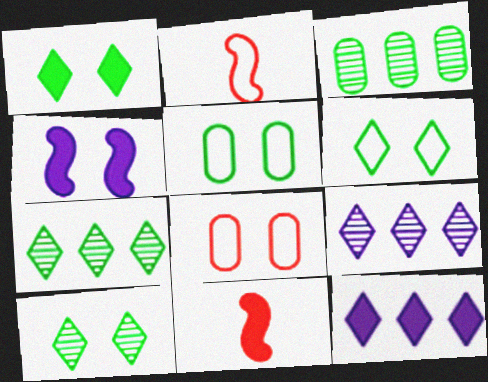[[1, 6, 10], 
[4, 8, 10], 
[5, 9, 11]]